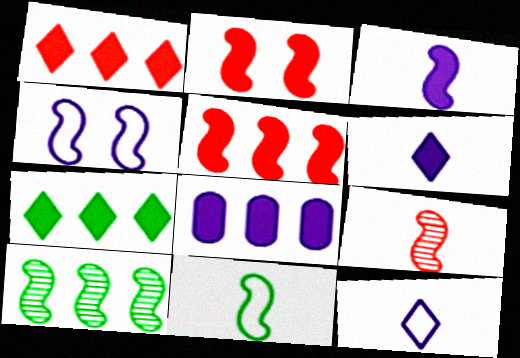[[3, 9, 11], 
[5, 7, 8]]